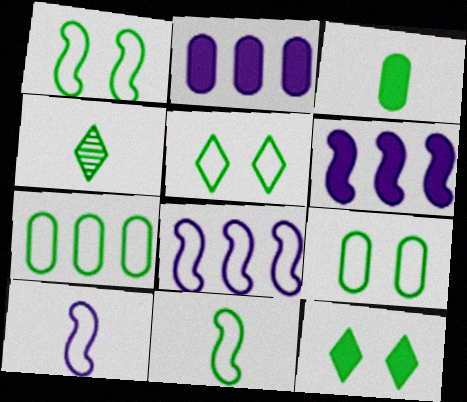[[1, 5, 9], 
[3, 4, 11], 
[5, 7, 11]]